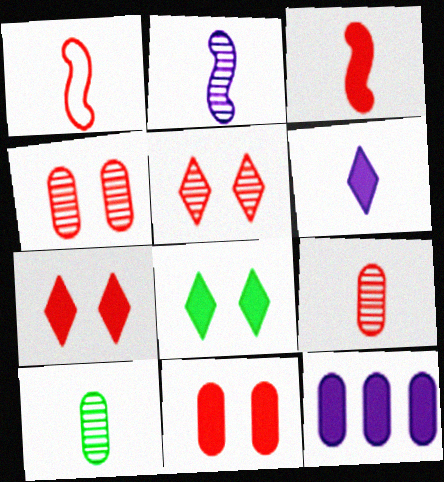[[1, 6, 10], 
[3, 8, 12]]